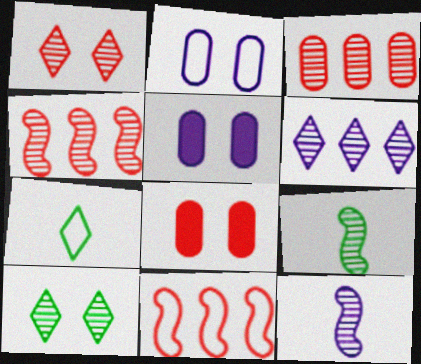[[2, 7, 11], 
[3, 10, 12], 
[4, 5, 7]]